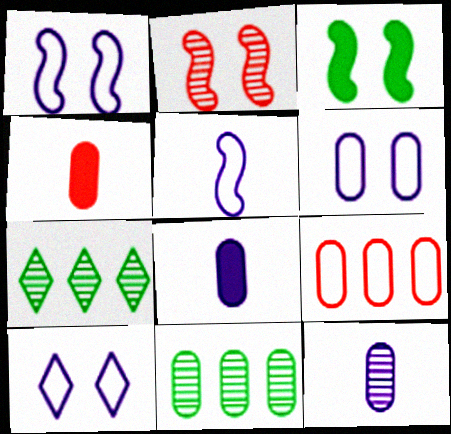[[1, 2, 3], 
[1, 4, 7], 
[1, 6, 10], 
[2, 7, 12], 
[4, 6, 11]]